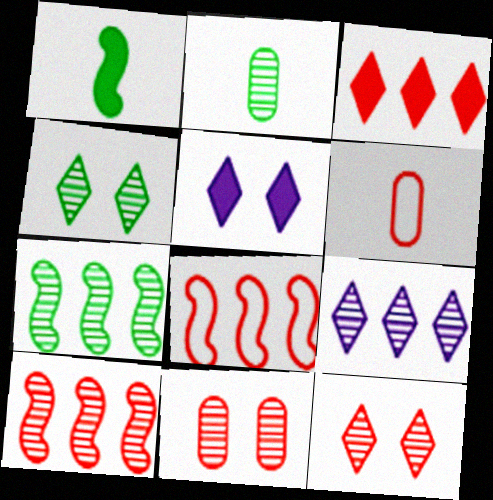[[2, 4, 7], 
[2, 5, 8], 
[5, 6, 7]]